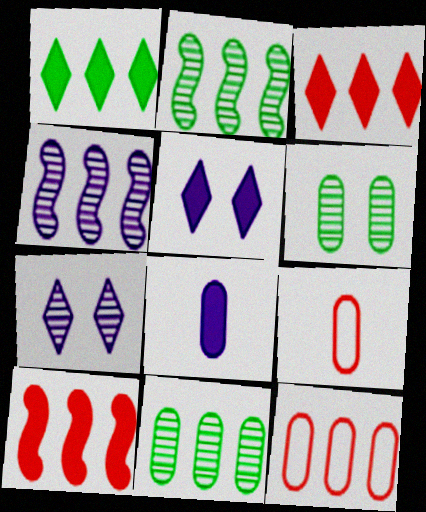[[1, 4, 12], 
[2, 5, 9], 
[6, 8, 12]]